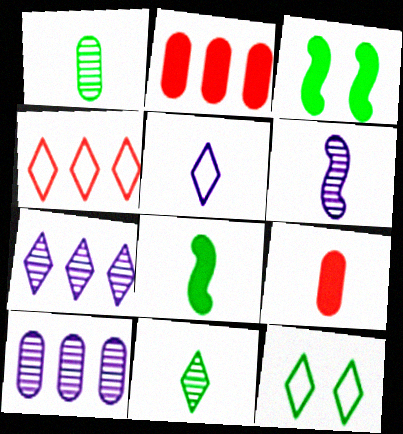[[2, 6, 12], 
[4, 5, 12]]